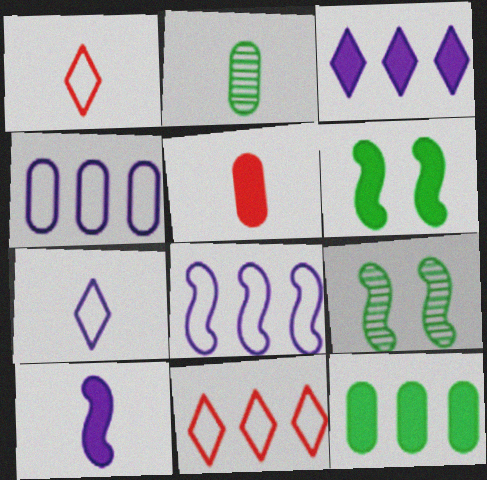[[1, 2, 10], 
[3, 5, 6]]